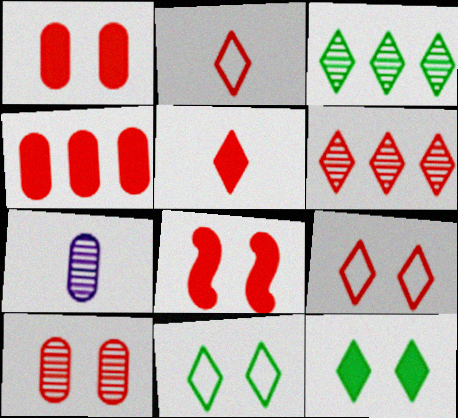[[4, 5, 8], 
[5, 6, 9], 
[8, 9, 10]]